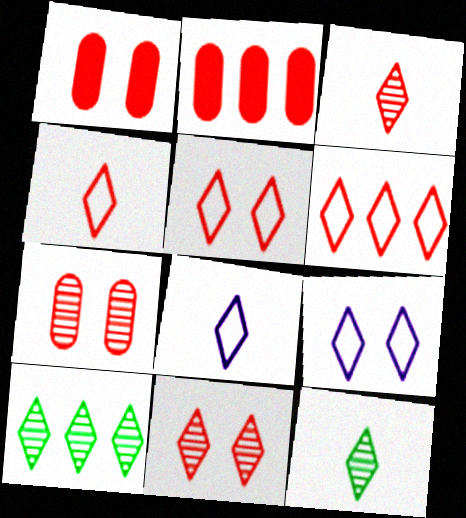[[4, 5, 6]]